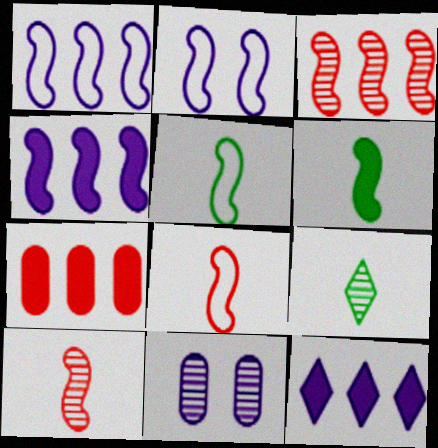[[2, 3, 6], 
[2, 7, 9], 
[3, 9, 11]]